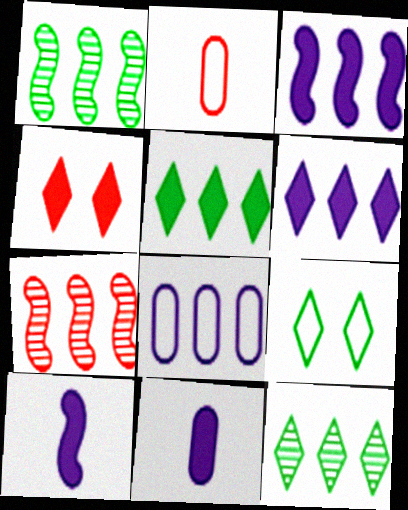[[2, 4, 7], 
[5, 7, 8], 
[7, 9, 11]]